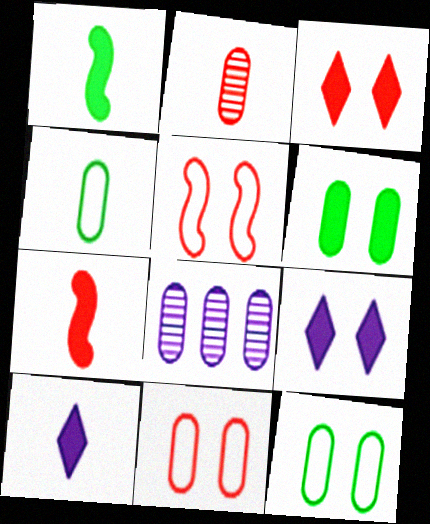[]